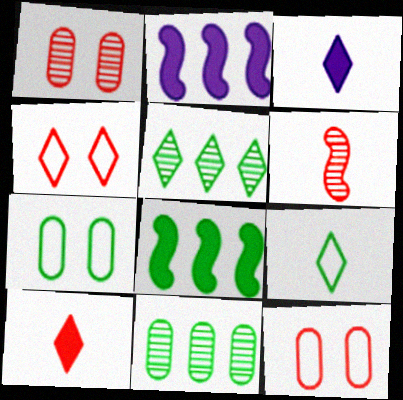[[1, 2, 9], 
[3, 4, 5]]